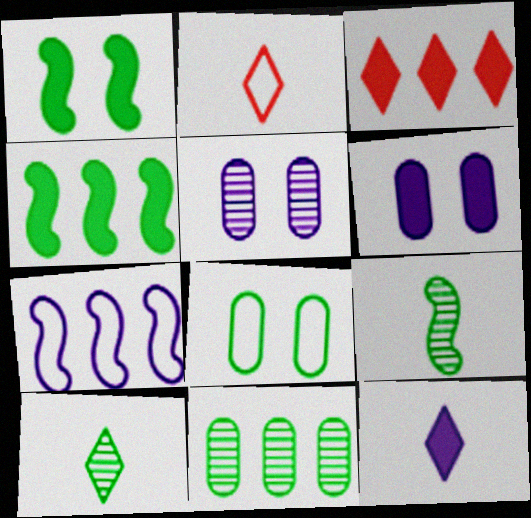[[2, 4, 5], 
[2, 7, 8], 
[2, 10, 12], 
[3, 7, 11], 
[4, 8, 10], 
[5, 7, 12]]